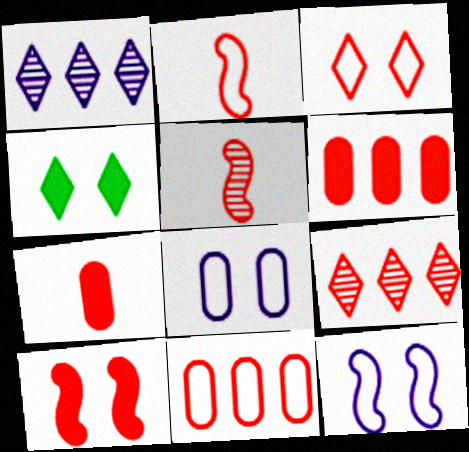[[2, 3, 11], 
[3, 5, 6]]